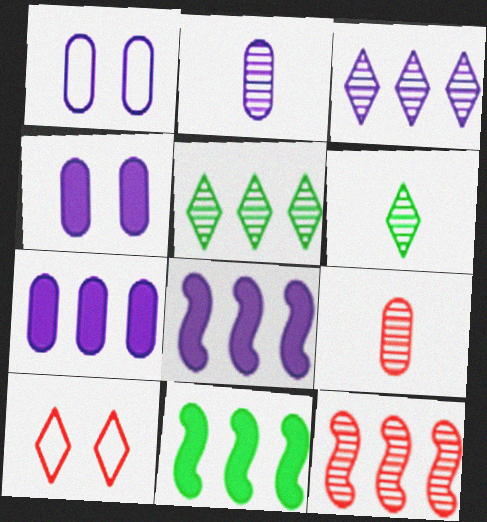[[1, 2, 7], 
[2, 10, 11]]